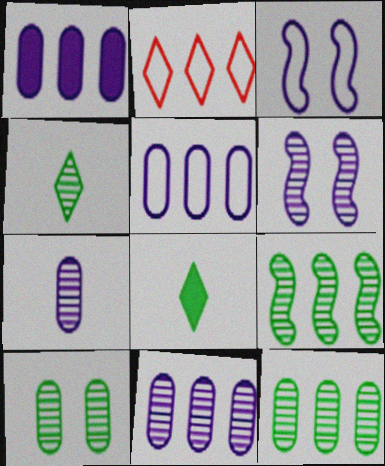[[1, 2, 9], 
[1, 5, 11], 
[4, 9, 10]]